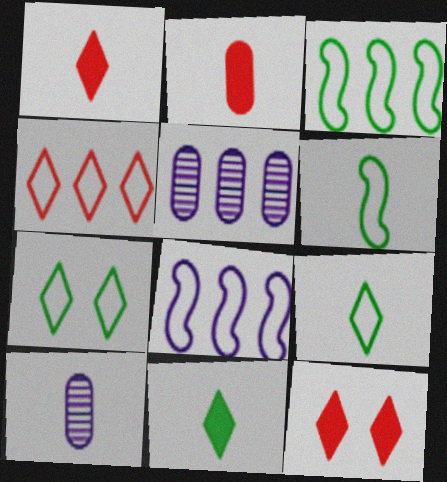[[1, 6, 10], 
[3, 10, 12], 
[5, 6, 12]]